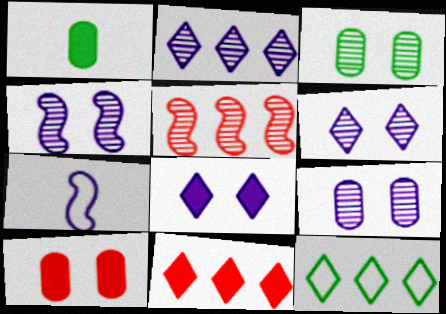[[2, 11, 12], 
[3, 7, 11], 
[4, 6, 9]]